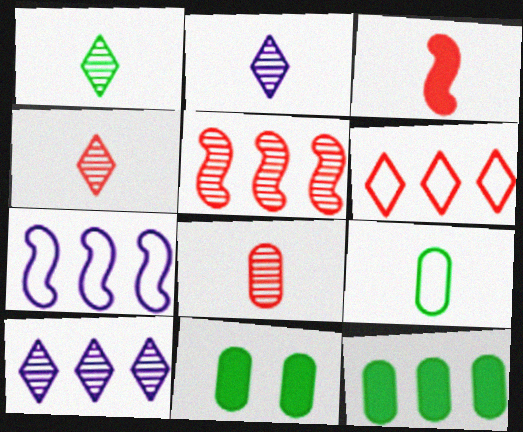[[1, 2, 4], 
[2, 3, 9], 
[4, 7, 11]]